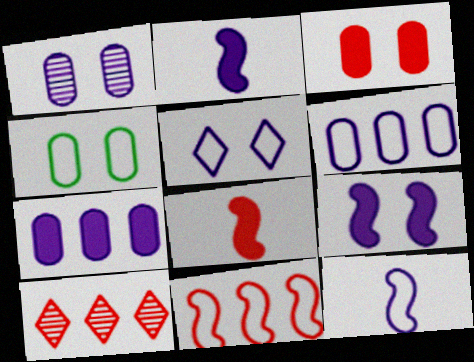[[1, 3, 4], 
[1, 5, 9], 
[2, 4, 10], 
[5, 6, 12]]